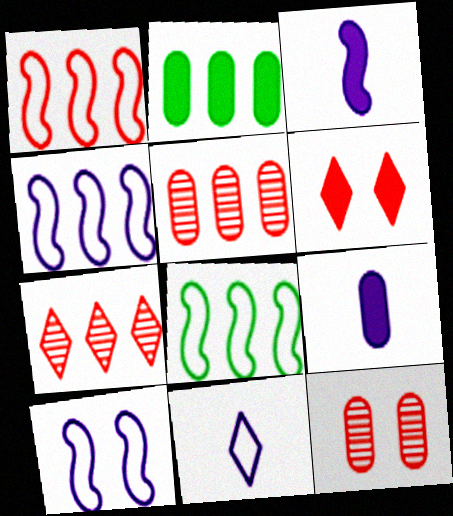[[1, 4, 8], 
[2, 3, 6], 
[2, 4, 7]]